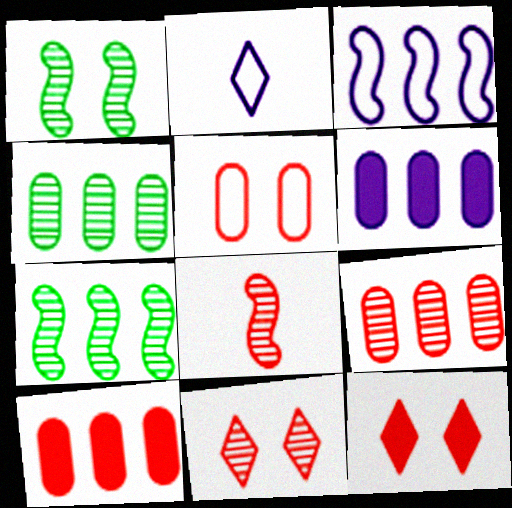[[1, 2, 10], 
[8, 9, 11]]